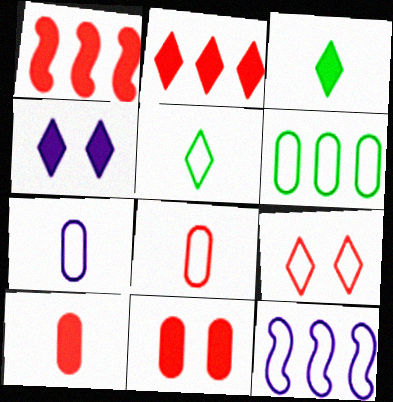[[2, 3, 4]]